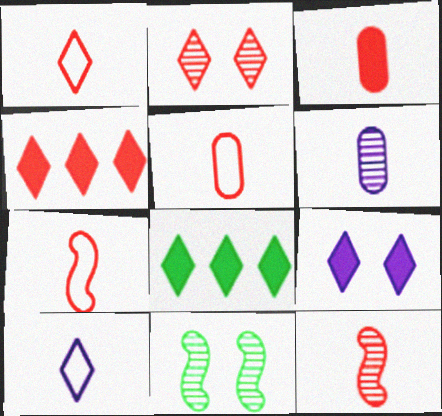[[1, 2, 4], 
[1, 3, 12], 
[1, 5, 7], 
[2, 8, 10]]